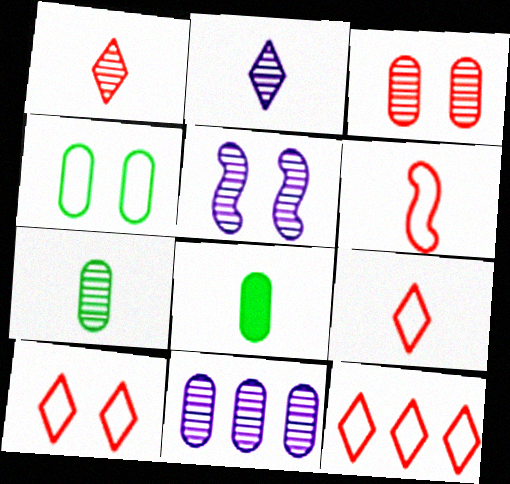[[2, 5, 11], 
[2, 6, 8], 
[3, 7, 11], 
[5, 8, 12], 
[9, 10, 12]]